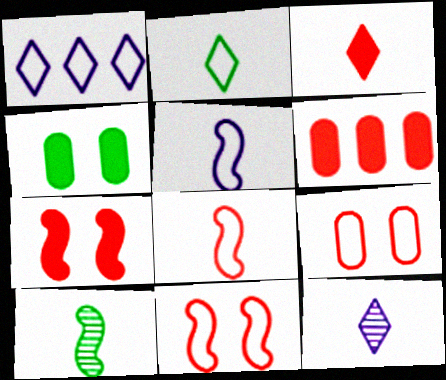[[2, 3, 12], 
[3, 6, 7]]